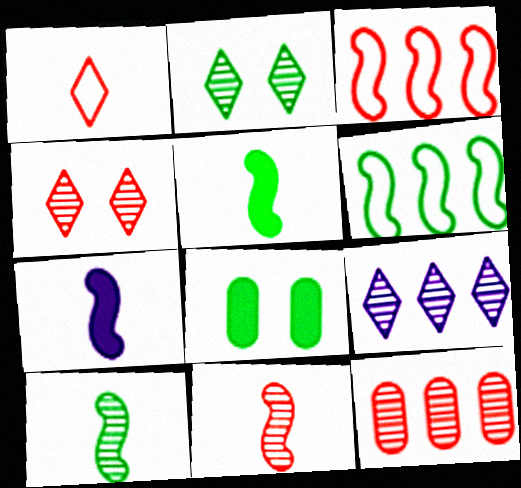[[4, 11, 12]]